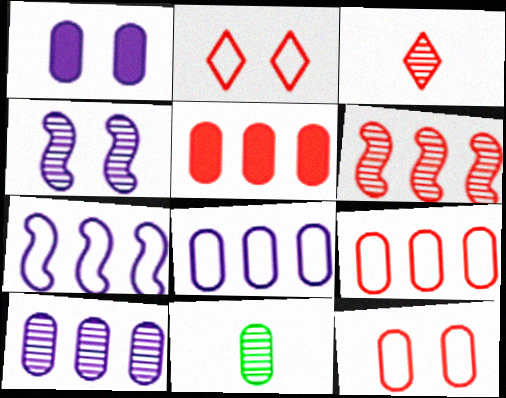[[1, 9, 11]]